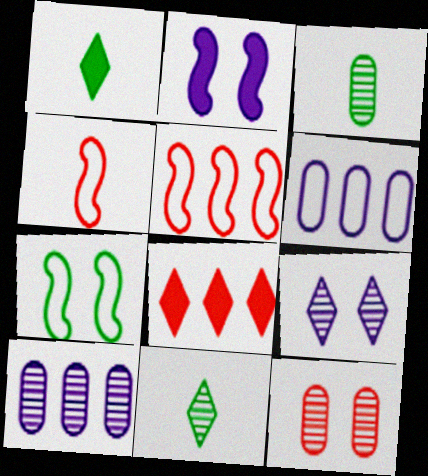[[3, 10, 12], 
[4, 8, 12]]